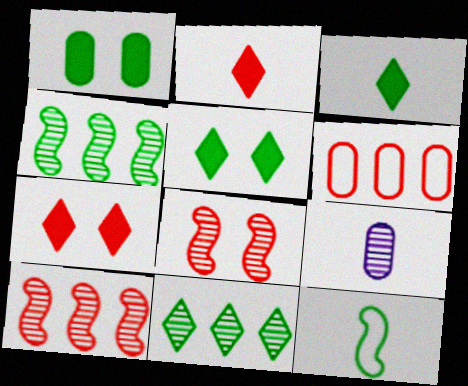[[1, 6, 9], 
[1, 11, 12], 
[2, 6, 8], 
[2, 9, 12], 
[8, 9, 11]]